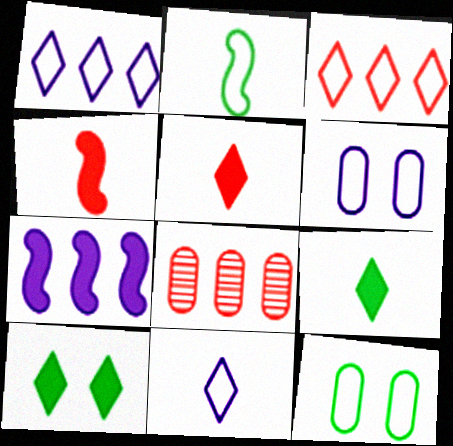[[2, 3, 6]]